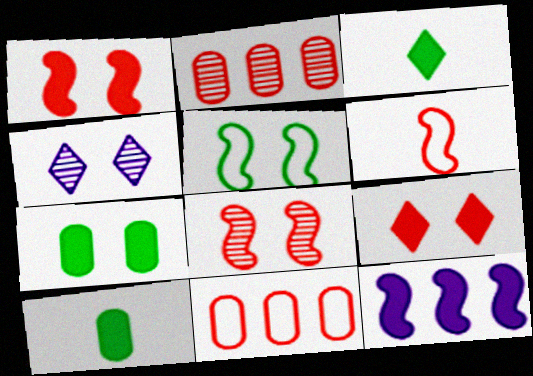[[2, 6, 9], 
[9, 10, 12]]